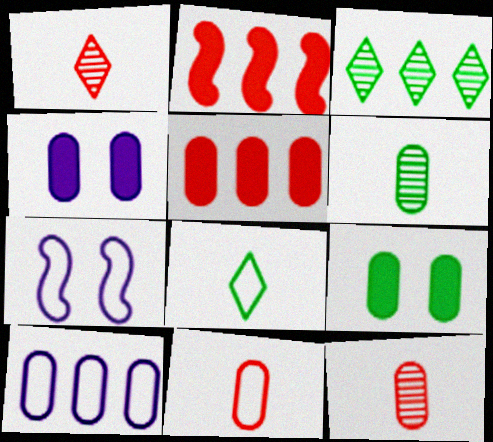[[2, 3, 10], 
[9, 10, 12]]